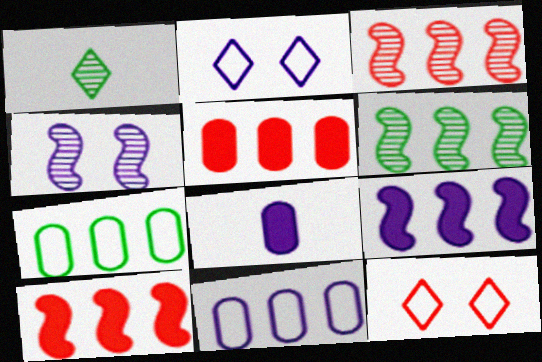[[6, 8, 12]]